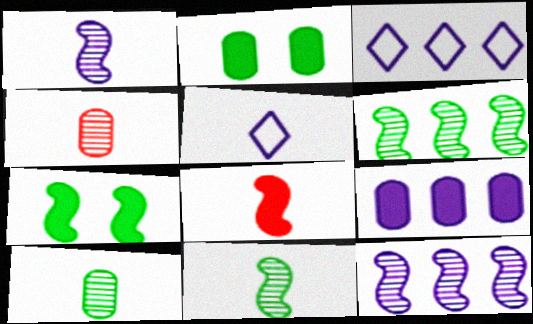[[3, 4, 7], 
[3, 9, 12], 
[5, 8, 10]]